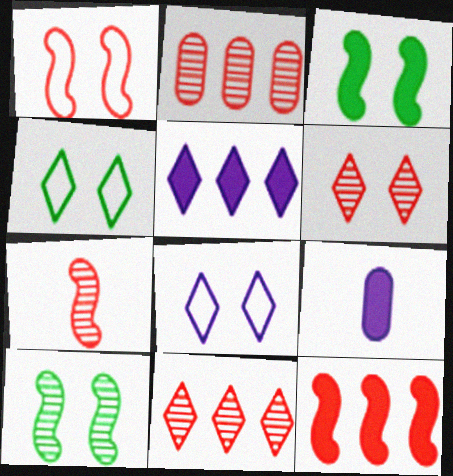[[1, 7, 12], 
[2, 6, 7]]